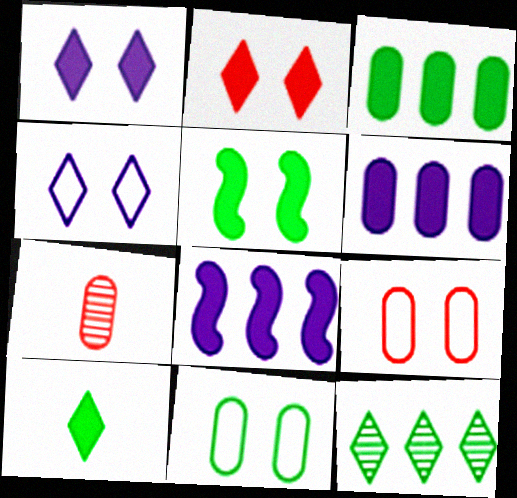[[3, 5, 10], 
[6, 7, 11]]